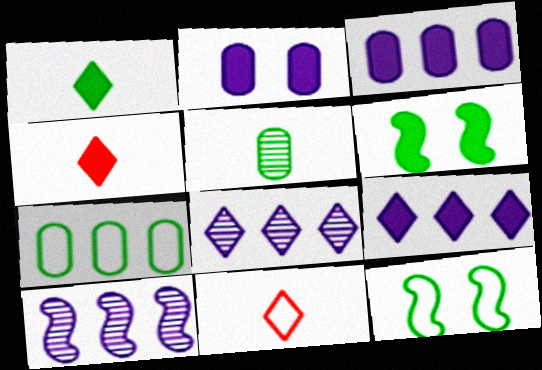[[3, 4, 6]]